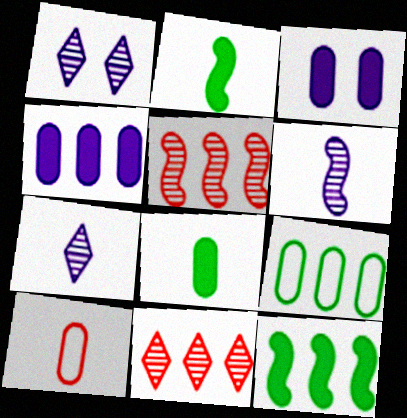[[1, 10, 12], 
[2, 7, 10]]